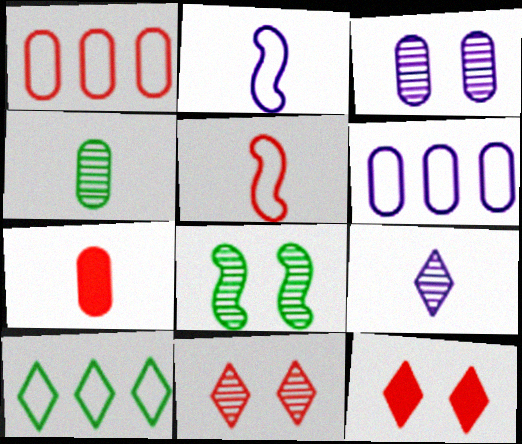[[3, 8, 11], 
[9, 10, 12]]